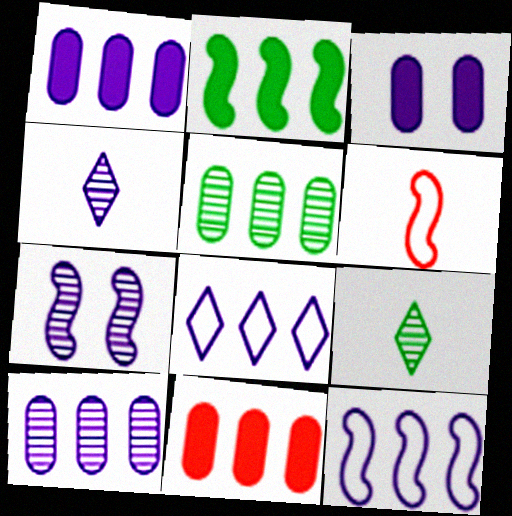[[2, 6, 7], 
[3, 4, 12], 
[4, 7, 10]]